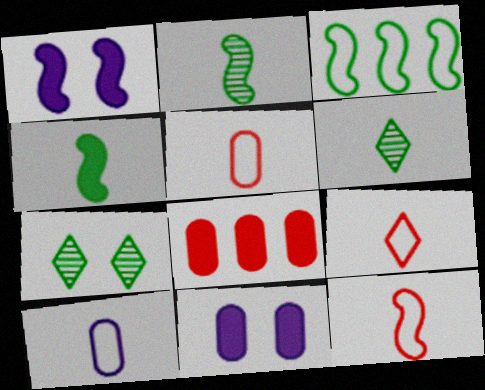[[5, 9, 12]]